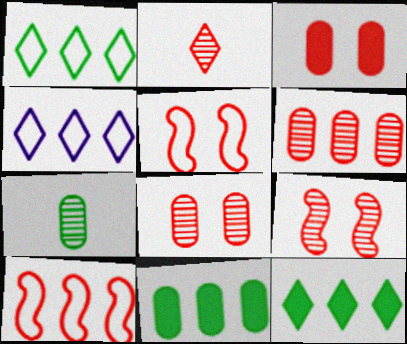[[2, 3, 10], 
[2, 6, 9]]